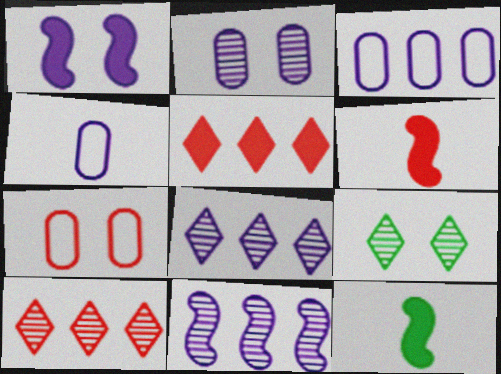[[1, 4, 8], 
[1, 7, 9], 
[3, 6, 9], 
[6, 7, 10], 
[7, 8, 12]]